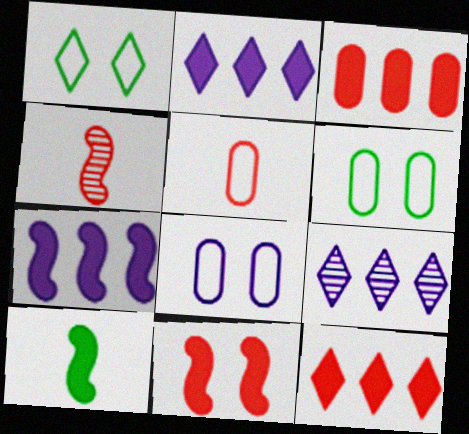[[2, 4, 6], 
[7, 10, 11]]